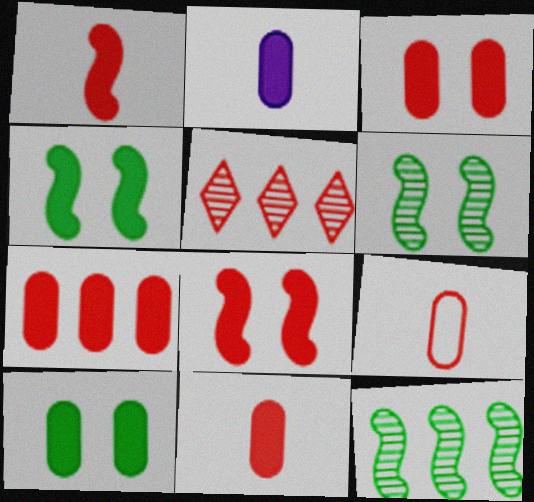[[2, 7, 10], 
[3, 7, 11], 
[5, 8, 9]]